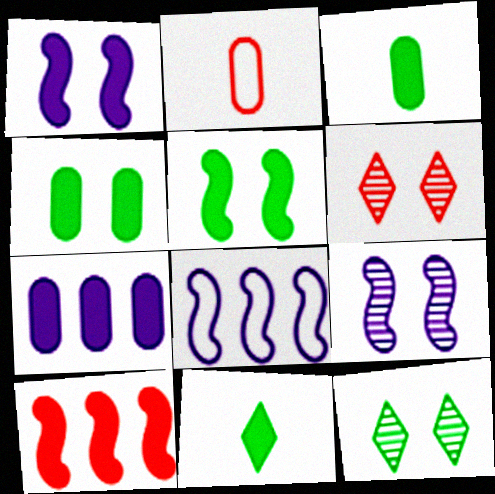[[2, 6, 10], 
[3, 6, 8]]